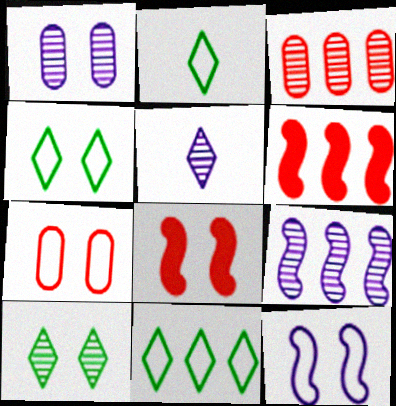[[1, 2, 6], 
[1, 4, 8], 
[1, 5, 9], 
[2, 4, 11], 
[4, 7, 12]]